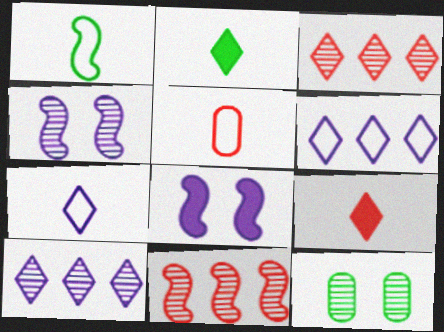[[1, 5, 7], 
[1, 8, 11]]